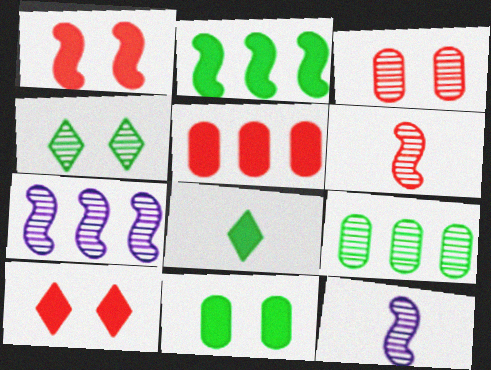[[2, 8, 11]]